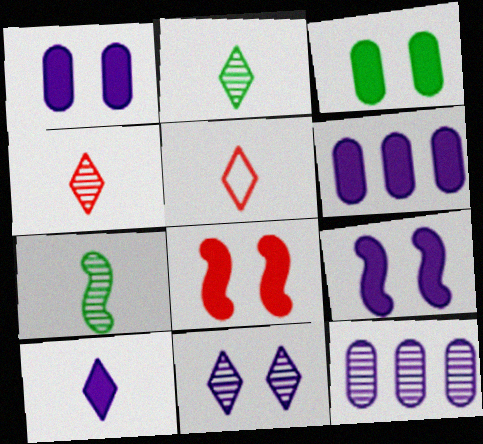[[2, 5, 10], 
[6, 9, 10]]